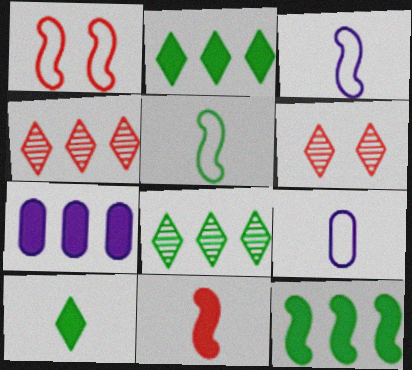[[5, 6, 7], 
[6, 9, 12]]